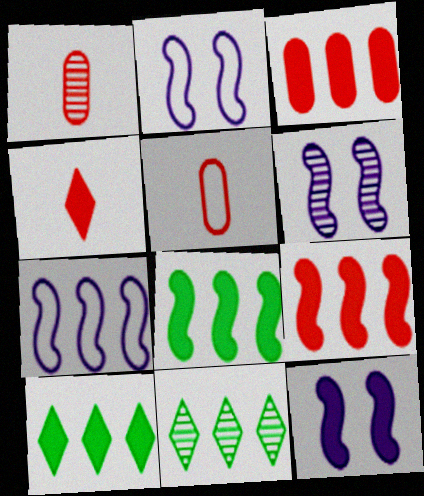[[1, 2, 10], 
[1, 6, 11], 
[2, 6, 12], 
[3, 7, 11], 
[5, 6, 10], 
[5, 11, 12]]